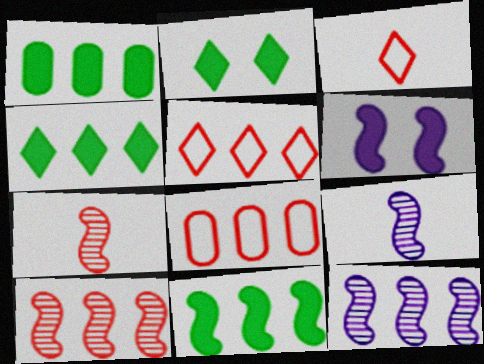[[1, 4, 11], 
[1, 5, 12], 
[2, 8, 9], 
[4, 8, 12]]